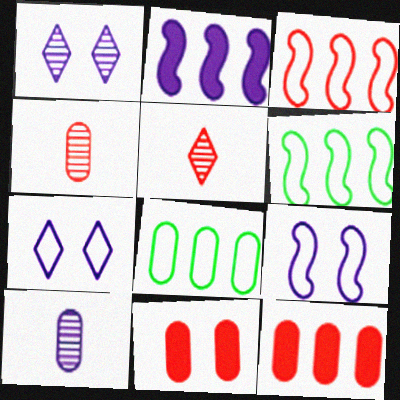[[2, 7, 10], 
[3, 5, 11], 
[8, 10, 11]]